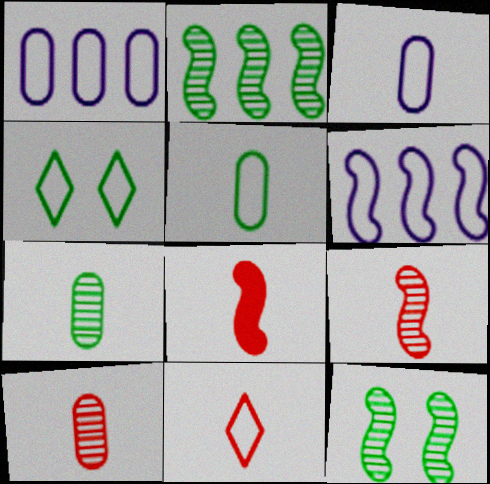[[6, 8, 12], 
[8, 10, 11]]